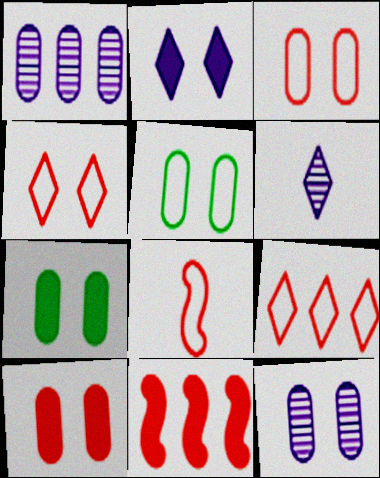[[3, 7, 12], 
[3, 8, 9], 
[5, 6, 11], 
[5, 10, 12]]